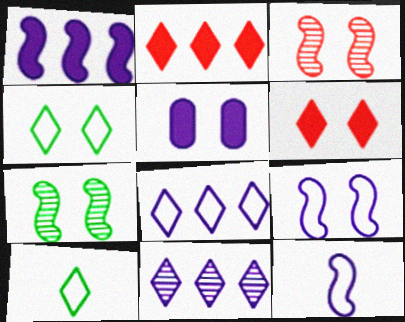[[3, 4, 5], 
[5, 11, 12], 
[6, 10, 11]]